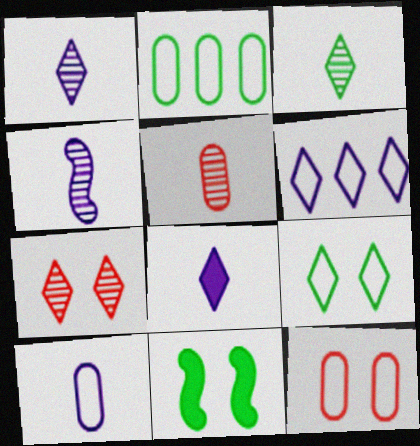[[2, 3, 11], 
[2, 10, 12], 
[3, 4, 5], 
[4, 8, 10], 
[5, 6, 11]]